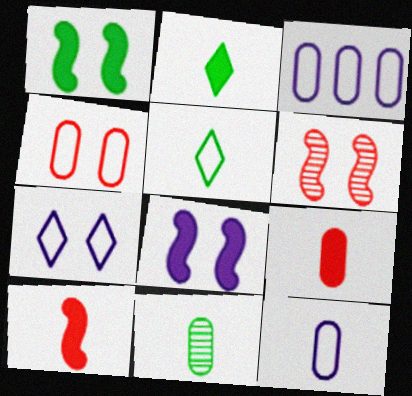[[2, 3, 6], 
[9, 11, 12]]